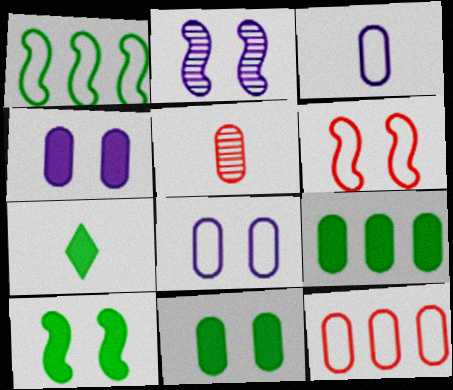[[2, 6, 10], 
[2, 7, 12], 
[5, 8, 9], 
[7, 9, 10]]